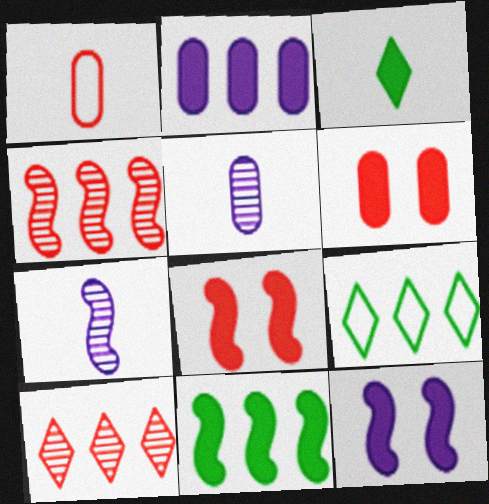[[1, 3, 7], 
[1, 8, 10], 
[2, 3, 8], 
[2, 4, 9], 
[5, 8, 9], 
[6, 7, 9]]